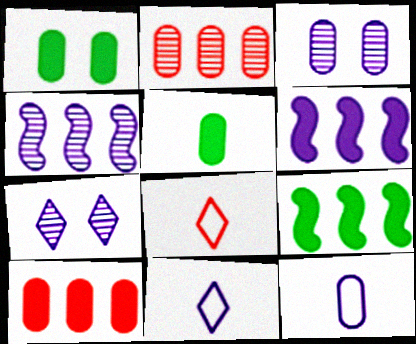[[1, 2, 12], 
[1, 4, 8], 
[3, 6, 11], 
[3, 8, 9], 
[6, 7, 12]]